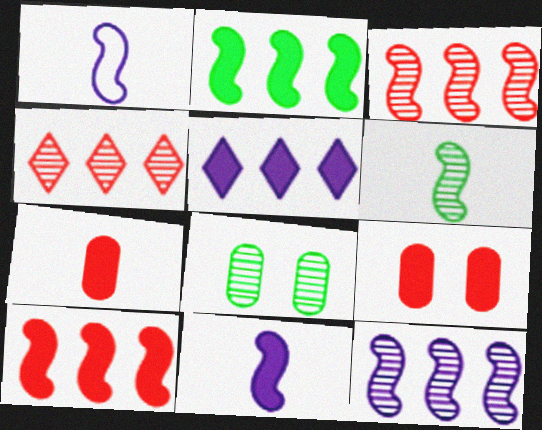[]